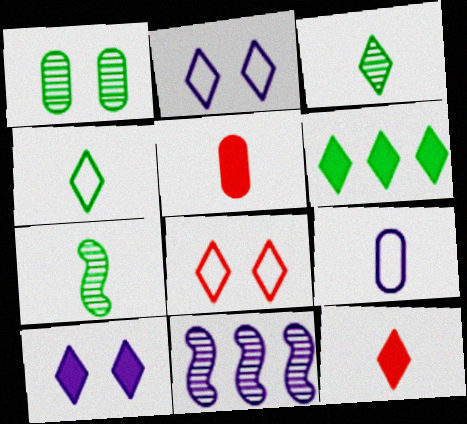[[6, 10, 12], 
[7, 9, 12], 
[9, 10, 11]]